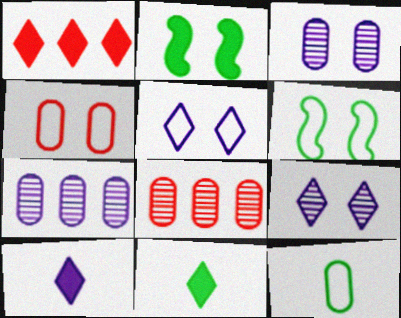[[2, 4, 9], 
[4, 5, 6], 
[6, 8, 10]]